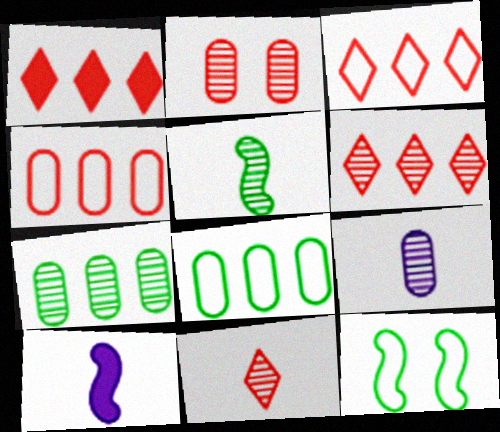[[1, 3, 6], 
[1, 9, 12], 
[2, 7, 9], 
[5, 9, 11]]